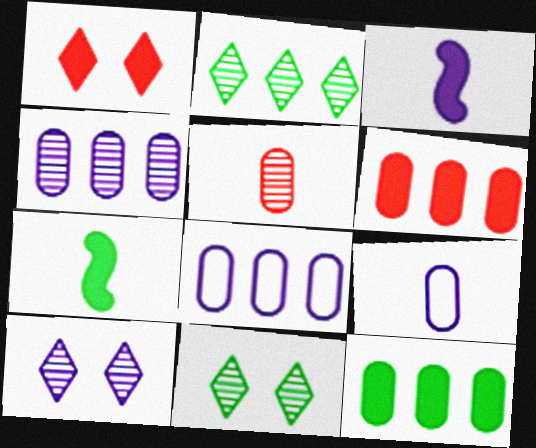[[1, 3, 12], 
[3, 8, 10]]